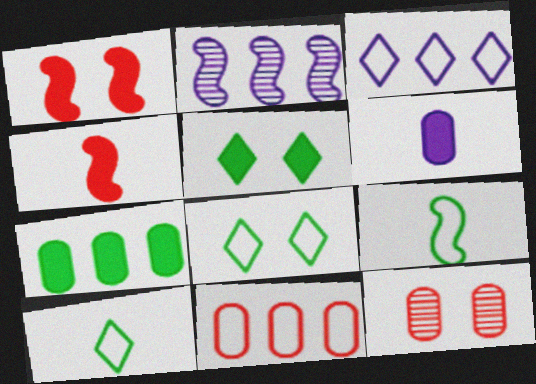[[1, 2, 9]]